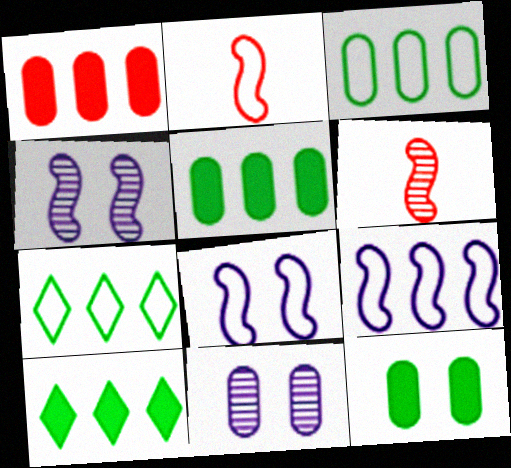[[2, 10, 11]]